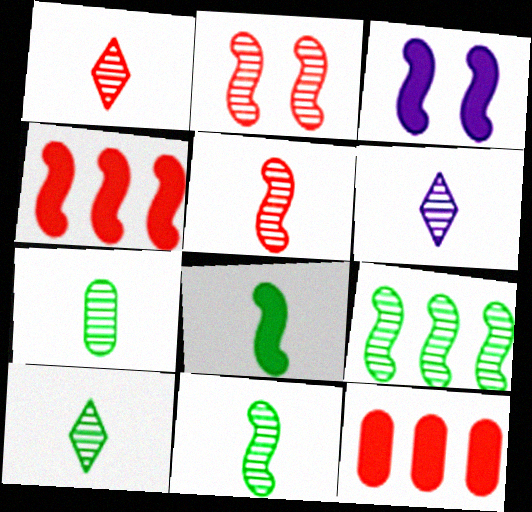[[1, 6, 10], 
[3, 4, 8], 
[5, 6, 7], 
[7, 10, 11]]